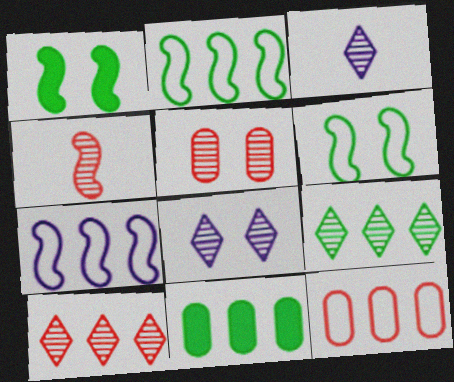[[1, 3, 12], 
[1, 4, 7], 
[2, 9, 11], 
[4, 5, 10], 
[7, 10, 11]]